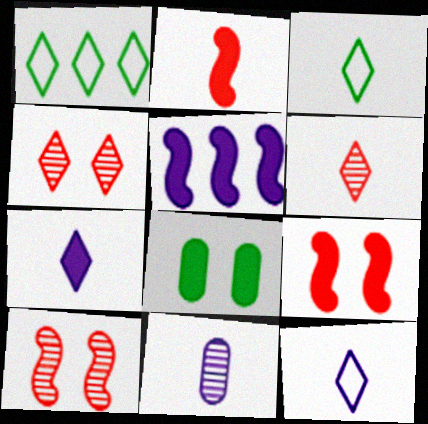[[1, 4, 7], 
[1, 9, 11], 
[2, 3, 11], 
[3, 6, 7]]